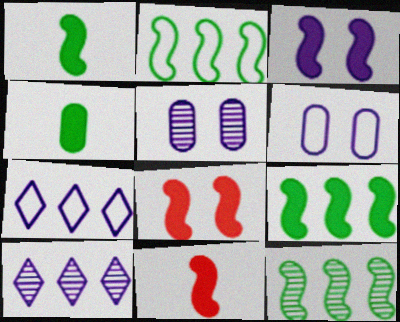[[2, 9, 12], 
[3, 9, 11]]